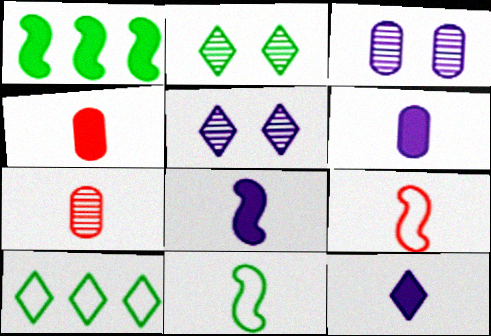[[6, 8, 12], 
[7, 11, 12]]